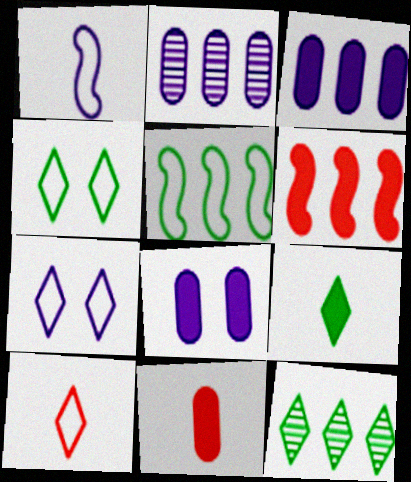[[4, 9, 12], 
[6, 8, 9]]